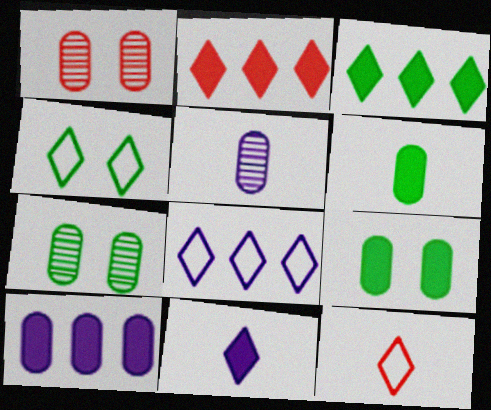[[4, 8, 12]]